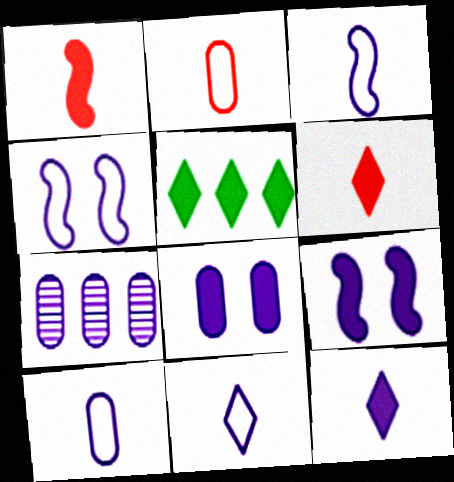[[1, 5, 8], 
[3, 10, 11], 
[4, 7, 12], 
[7, 8, 10], 
[7, 9, 11]]